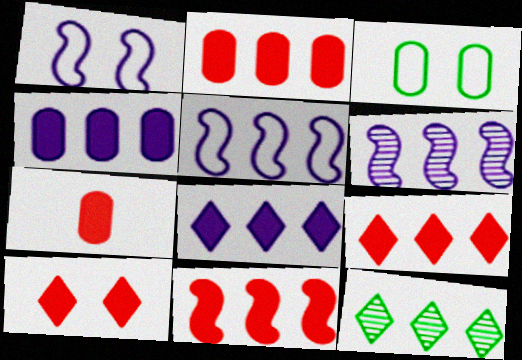[[1, 7, 12], 
[2, 5, 12], 
[2, 9, 11], 
[7, 10, 11]]